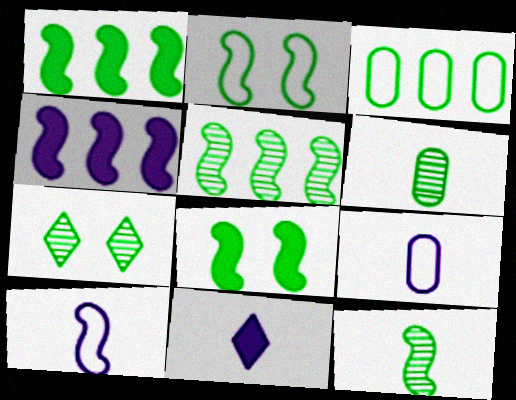[[1, 2, 12], 
[5, 6, 7]]